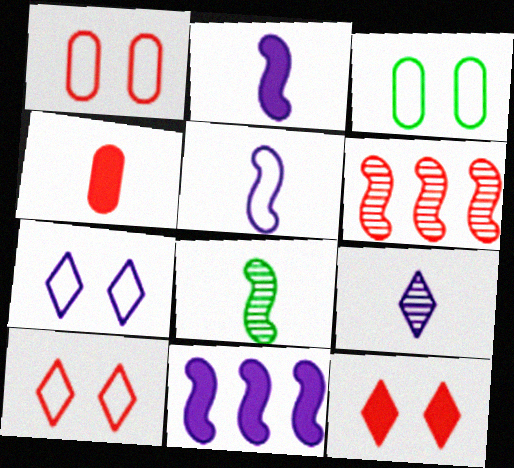[[4, 6, 10]]